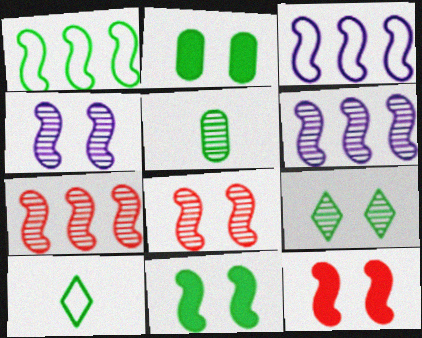[]